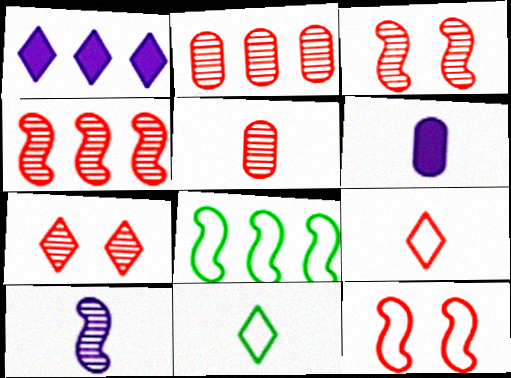[[1, 2, 8], 
[1, 7, 11], 
[4, 5, 7], 
[6, 7, 8]]